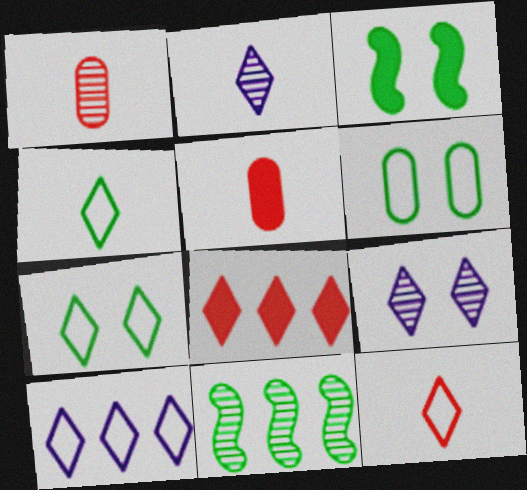[[1, 3, 10], 
[1, 9, 11], 
[2, 7, 8], 
[4, 8, 9], 
[7, 10, 12]]